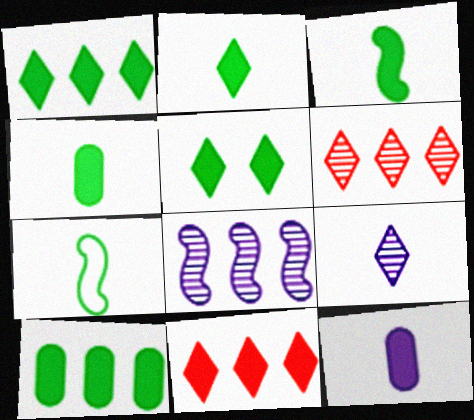[[1, 2, 5], 
[2, 3, 4], 
[3, 5, 10]]